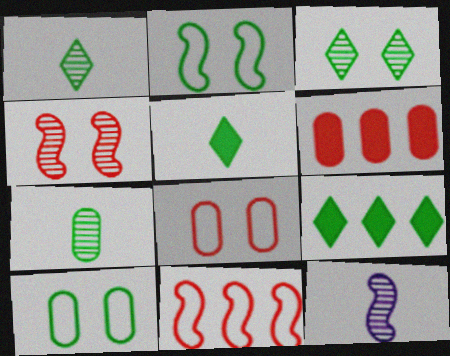[[2, 7, 9], 
[8, 9, 12]]